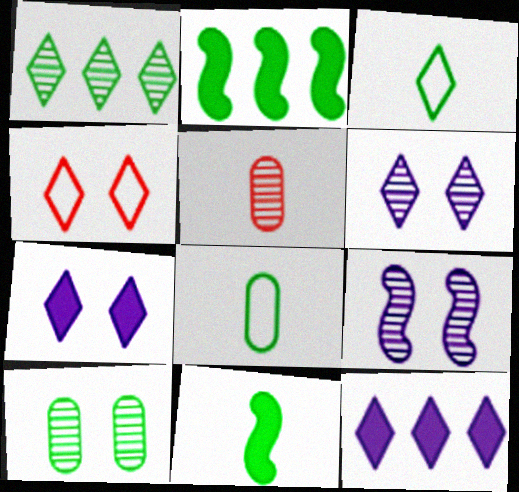[[1, 5, 9], 
[2, 3, 10]]